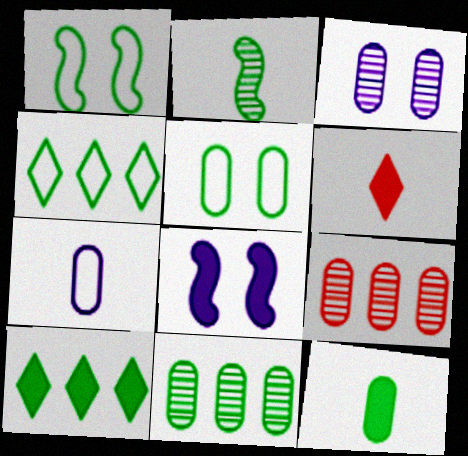[[2, 5, 10], 
[2, 6, 7], 
[5, 11, 12]]